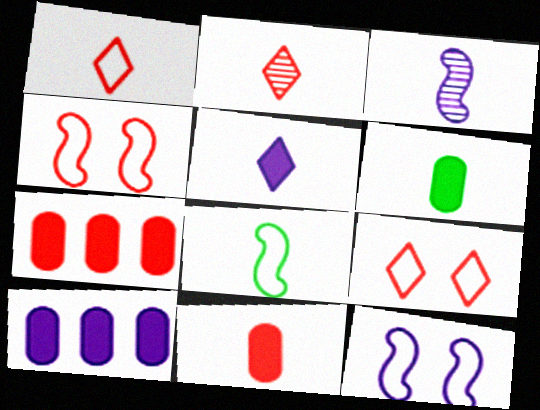[[1, 3, 6], 
[2, 4, 7]]